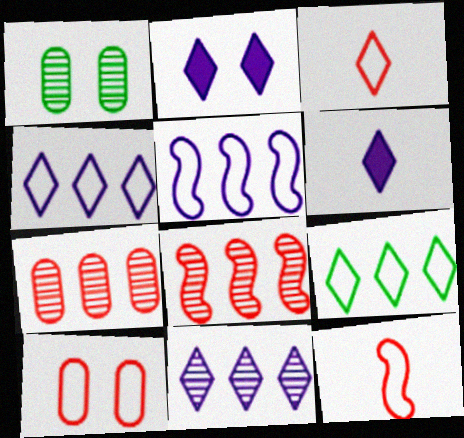[]